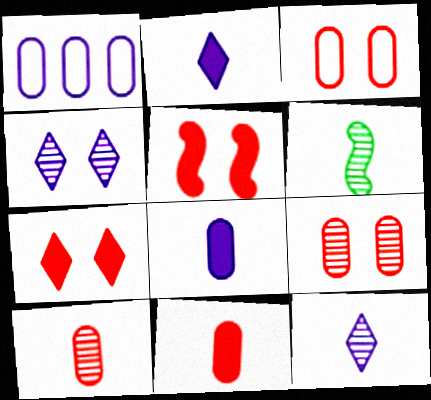[[1, 6, 7], 
[6, 10, 12]]